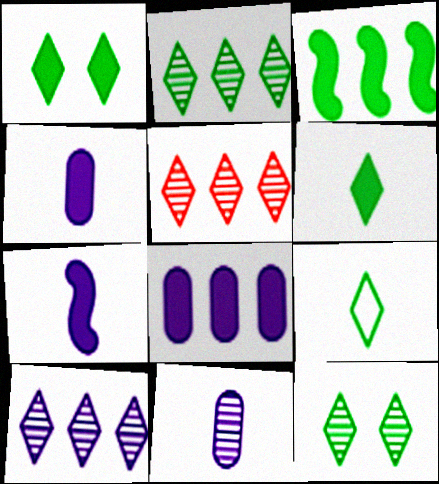[[1, 2, 9], 
[2, 5, 10]]